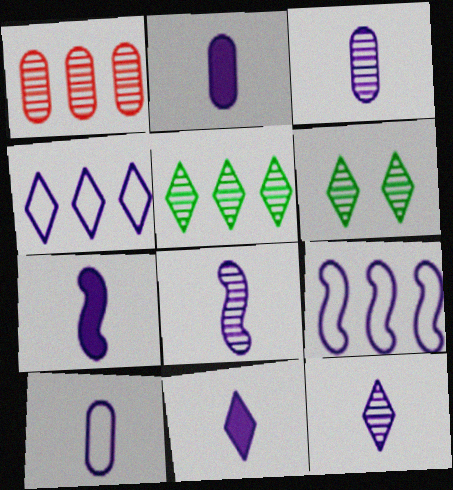[[1, 6, 8], 
[2, 3, 10], 
[2, 7, 11], 
[3, 8, 12], 
[7, 10, 12], 
[8, 10, 11]]